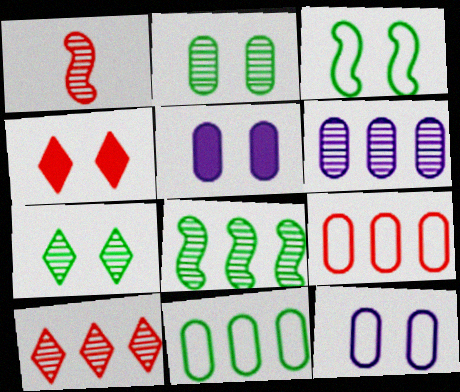[[1, 4, 9], 
[1, 6, 7], 
[6, 8, 10]]